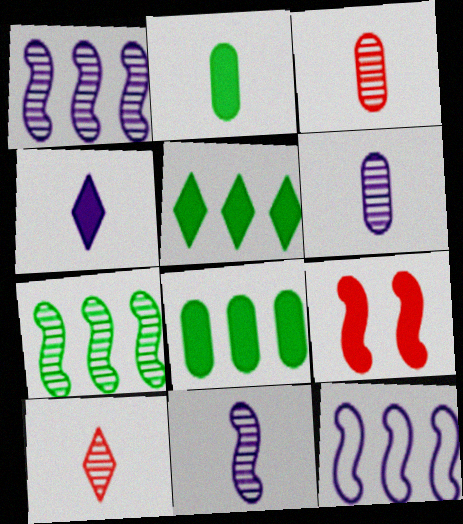[[4, 8, 9]]